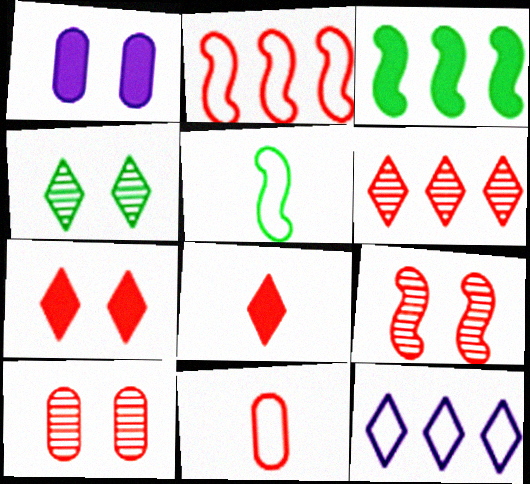[[1, 3, 8], 
[1, 5, 6], 
[2, 8, 10], 
[4, 8, 12]]